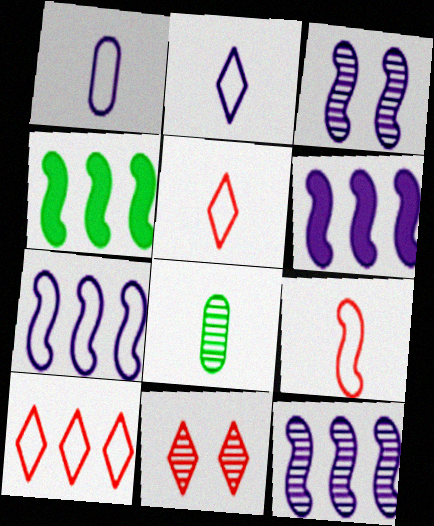[[1, 4, 11], 
[3, 4, 9], 
[6, 7, 12], 
[8, 11, 12]]